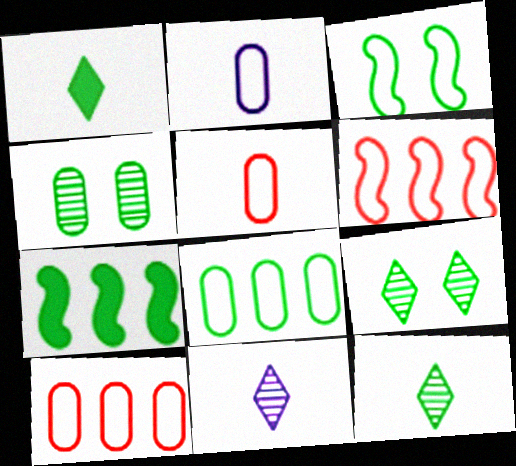[]